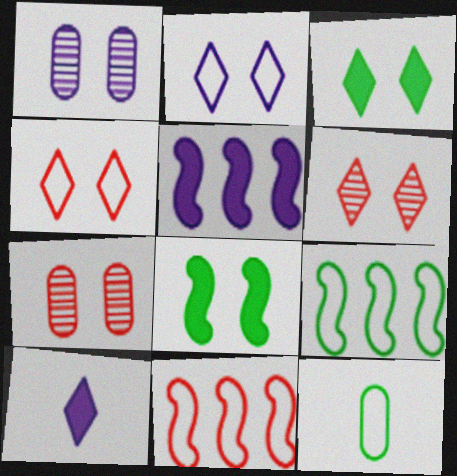[[1, 4, 8], 
[2, 3, 6], 
[2, 7, 8], 
[2, 11, 12], 
[5, 6, 12], 
[7, 9, 10]]